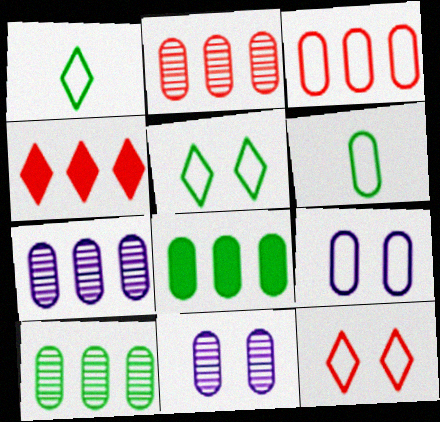[[2, 7, 10], 
[3, 6, 9], 
[3, 7, 8]]